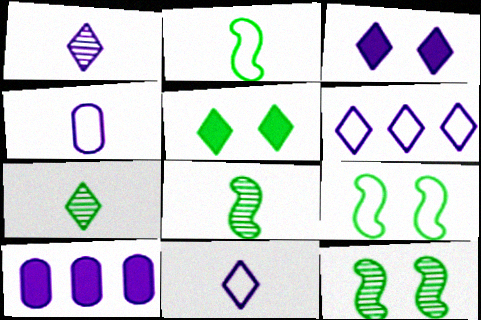[[1, 3, 6]]